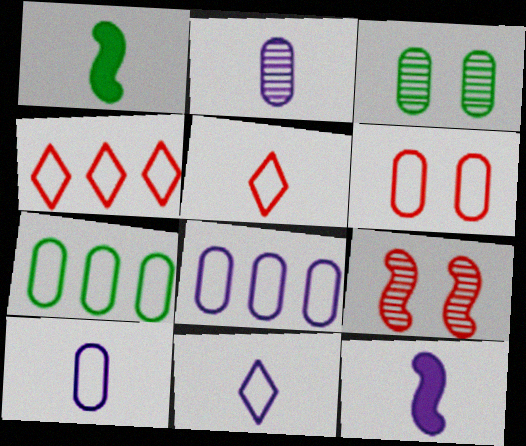[[1, 2, 5], 
[2, 11, 12], 
[3, 4, 12], 
[6, 7, 10]]